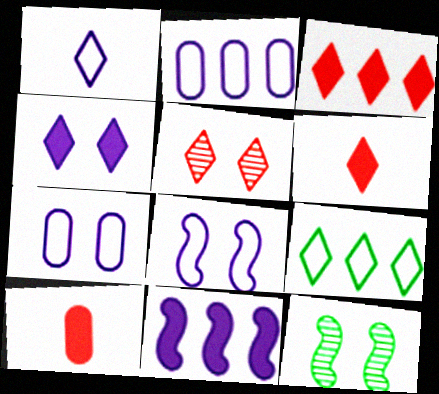[[1, 2, 8], 
[2, 6, 12]]